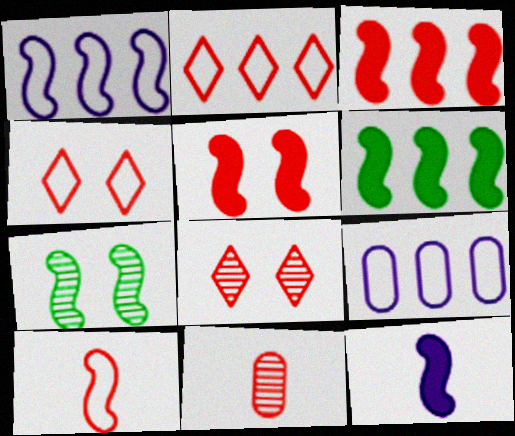[[2, 5, 11], 
[3, 4, 11], 
[5, 6, 12]]